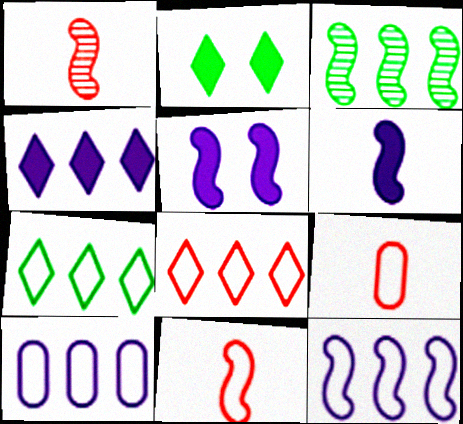[[1, 2, 10], 
[3, 5, 11]]